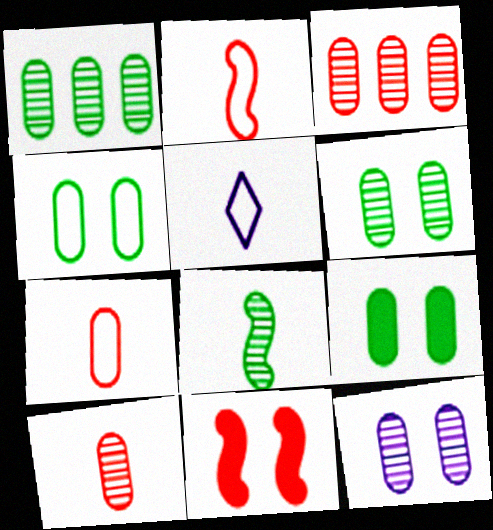[[1, 5, 11], 
[1, 10, 12], 
[4, 6, 9]]